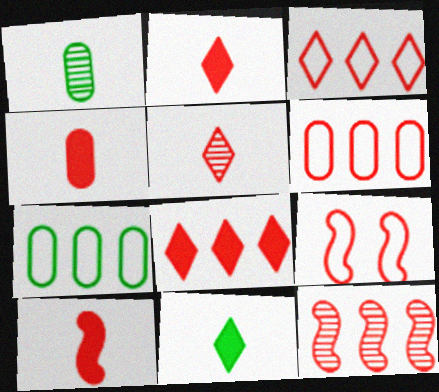[[2, 4, 10], 
[6, 8, 12], 
[9, 10, 12]]